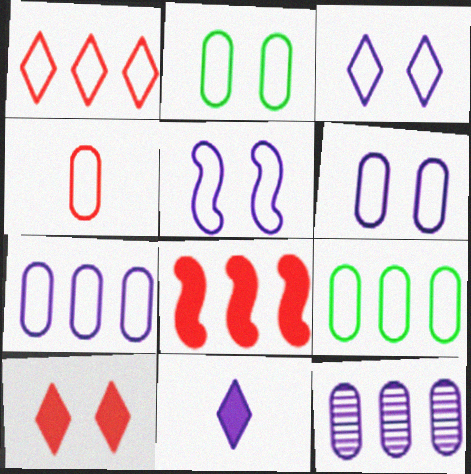[[2, 4, 7], 
[3, 5, 6], 
[4, 6, 9], 
[5, 11, 12]]